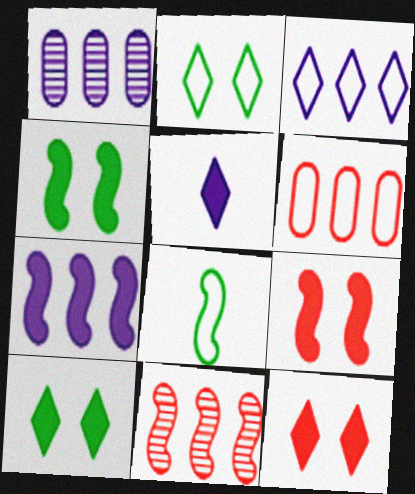[[1, 3, 7], 
[1, 8, 12]]